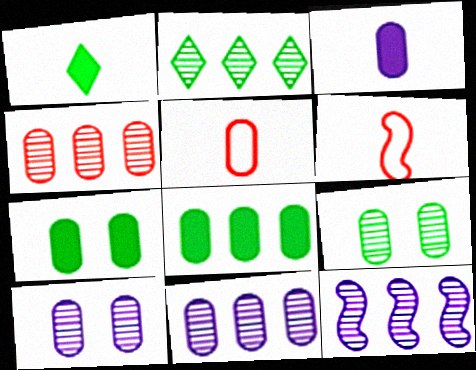[[2, 4, 12], 
[5, 7, 11], 
[5, 8, 10]]